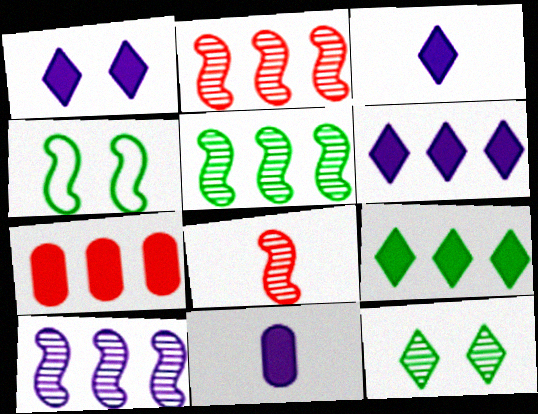[[1, 3, 6], 
[2, 5, 10]]